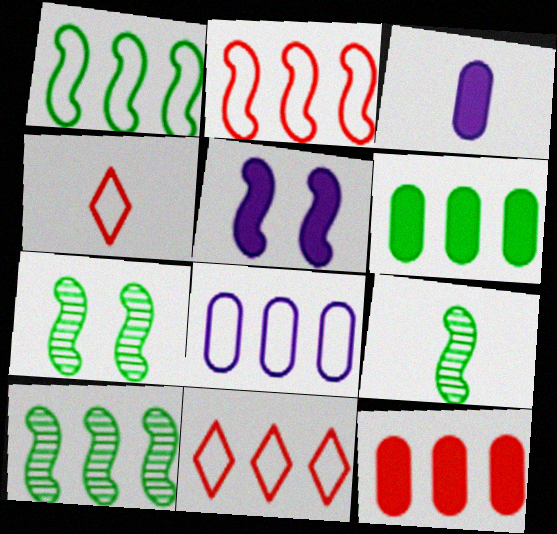[[1, 8, 11], 
[2, 5, 9], 
[3, 4, 9], 
[3, 7, 11], 
[7, 9, 10]]